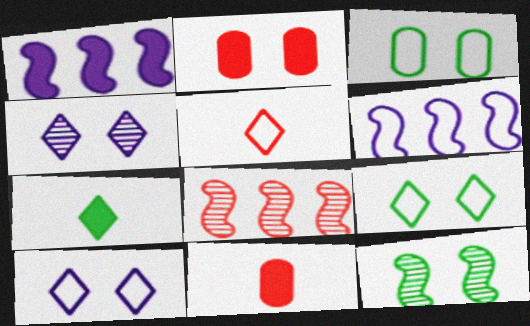[[1, 2, 7], 
[2, 5, 8], 
[2, 10, 12], 
[3, 5, 6]]